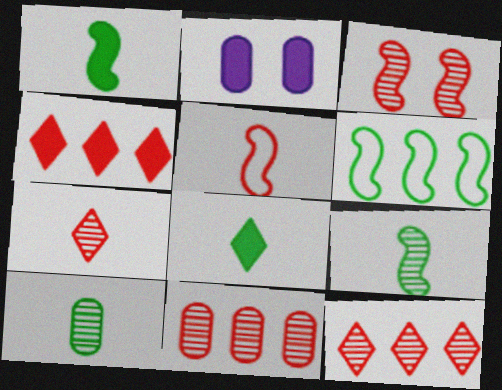[[1, 2, 4], 
[2, 6, 7], 
[3, 7, 11]]